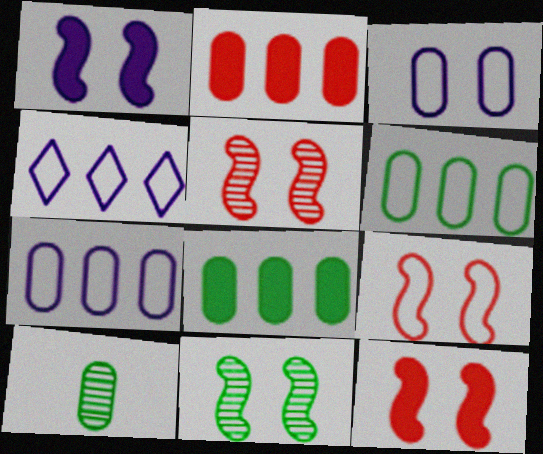[[1, 9, 11], 
[2, 3, 10], 
[4, 10, 12], 
[5, 9, 12]]